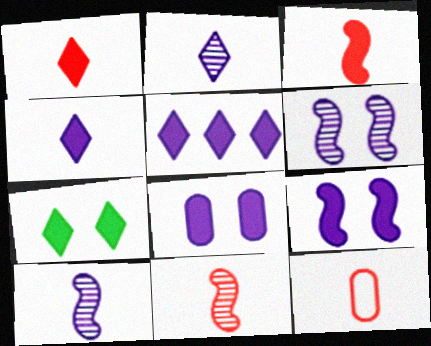[[1, 5, 7], 
[1, 11, 12]]